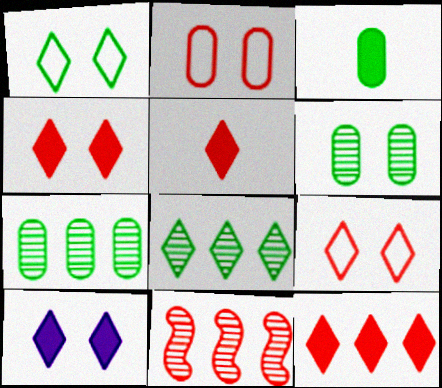[[2, 5, 11], 
[4, 5, 12]]